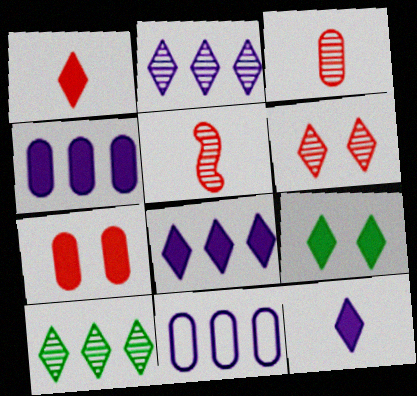[[1, 8, 9], 
[5, 9, 11]]